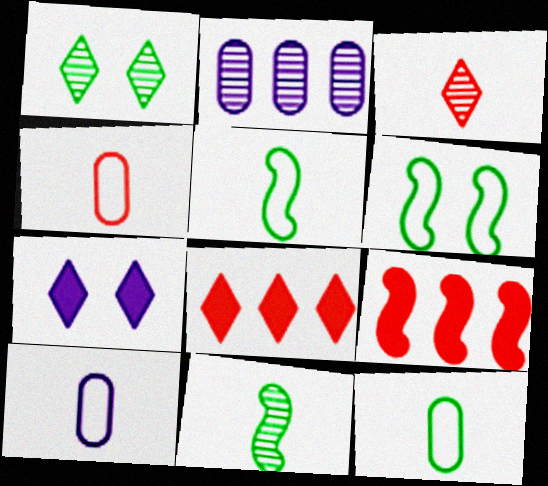[[1, 9, 10], 
[4, 10, 12]]